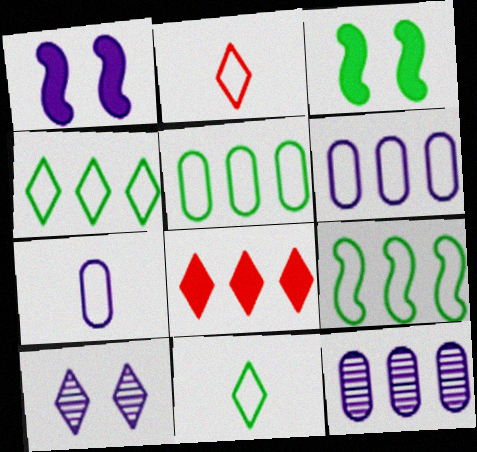[[2, 3, 12], 
[4, 5, 9], 
[8, 9, 12], 
[8, 10, 11]]